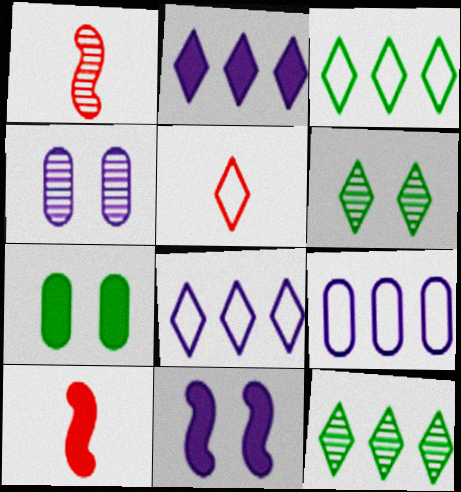[[1, 4, 12], 
[1, 7, 8], 
[2, 5, 6], 
[2, 7, 10], 
[3, 4, 10], 
[6, 9, 10]]